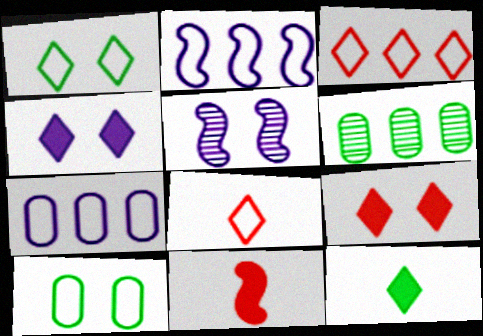[[2, 8, 10], 
[5, 9, 10]]